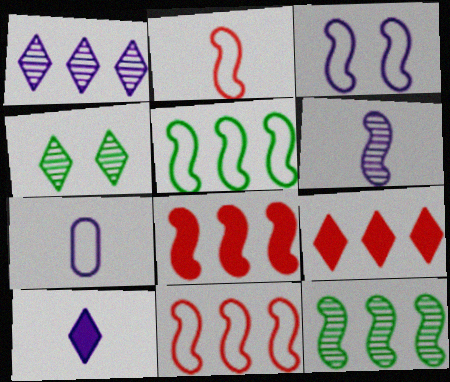[[2, 3, 5], 
[4, 7, 8], 
[6, 7, 10]]